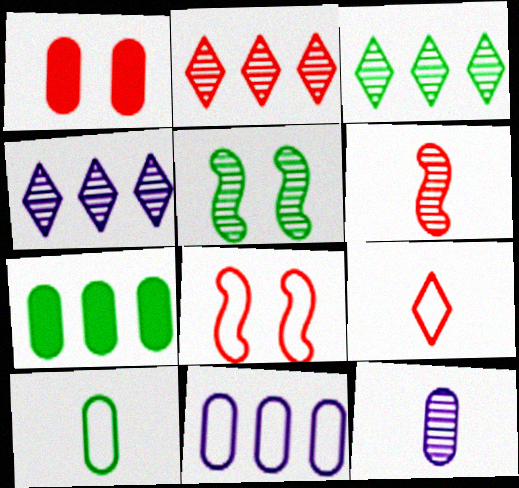[[2, 3, 4], 
[2, 5, 12]]